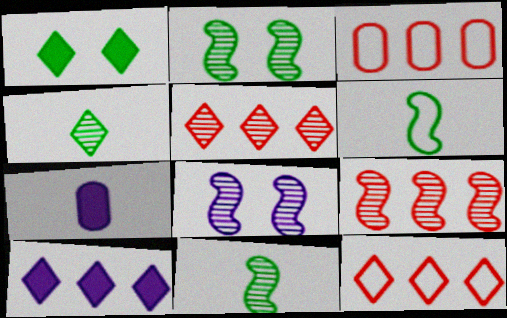[[2, 7, 12], 
[8, 9, 11]]